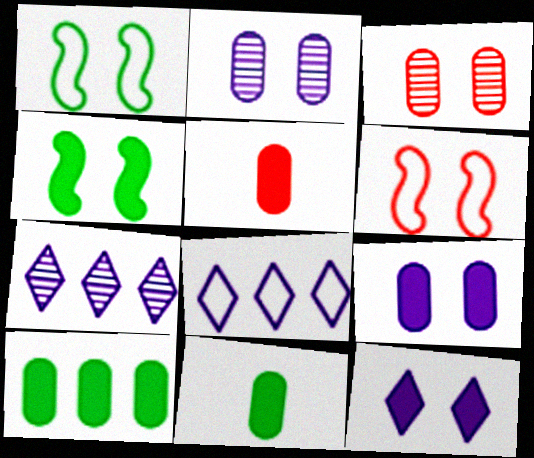[[1, 3, 12], 
[1, 5, 7], 
[5, 9, 10], 
[6, 7, 11]]